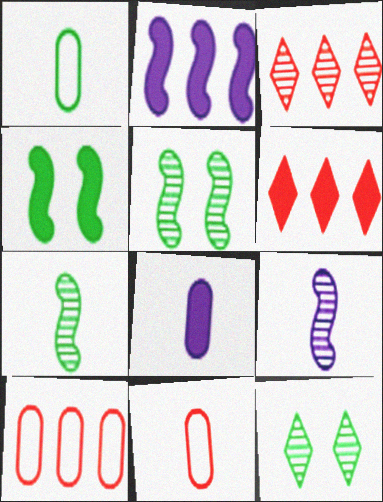[[2, 11, 12], 
[4, 6, 8]]